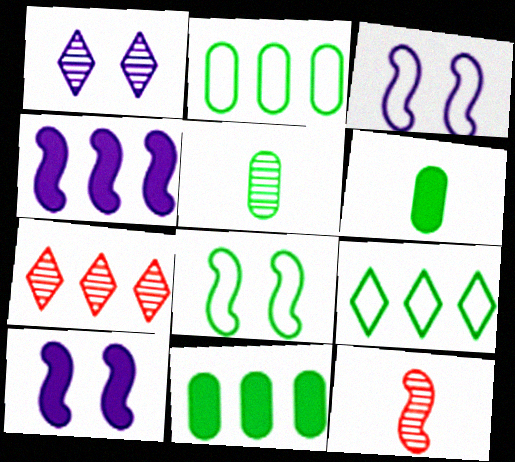[[2, 4, 7], 
[3, 6, 7], 
[4, 8, 12]]